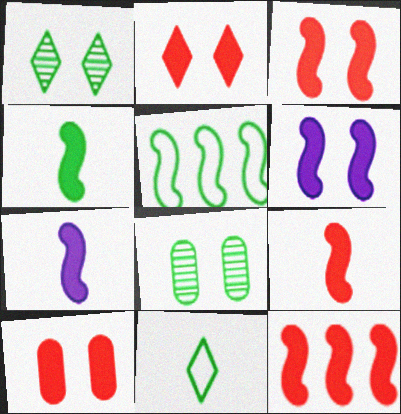[[2, 3, 10], 
[3, 9, 12], 
[4, 6, 12], 
[4, 7, 9]]